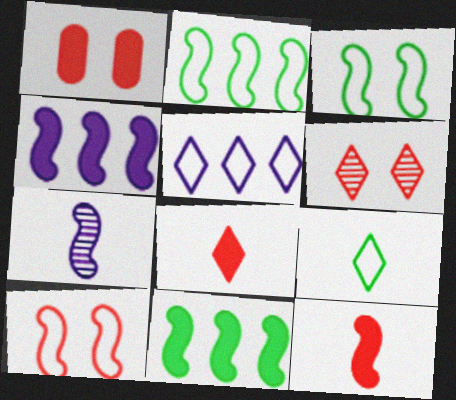[[1, 6, 10], 
[7, 10, 11]]